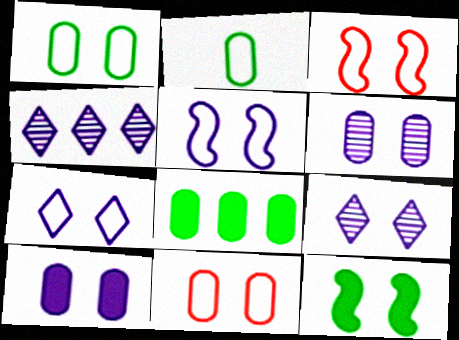[[1, 3, 7], 
[5, 9, 10], 
[9, 11, 12]]